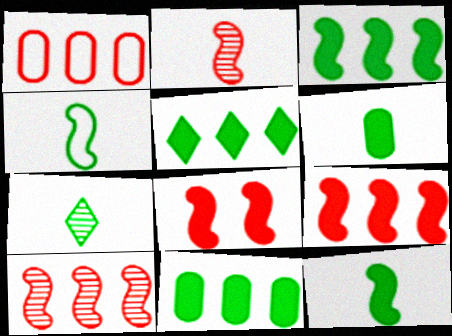[[3, 5, 11], 
[4, 6, 7]]